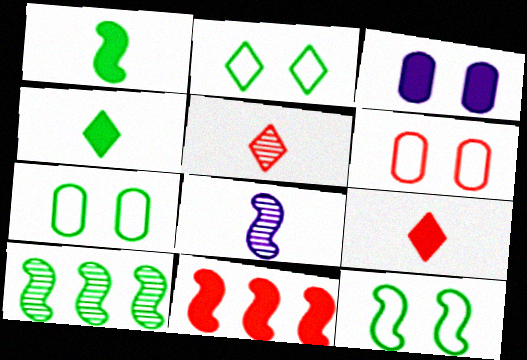[[1, 10, 12], 
[2, 7, 12], 
[3, 4, 11], 
[4, 7, 10], 
[5, 6, 11], 
[8, 11, 12]]